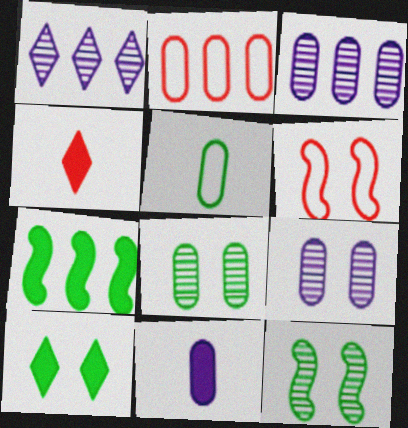[[1, 2, 7], 
[2, 8, 11], 
[6, 9, 10]]